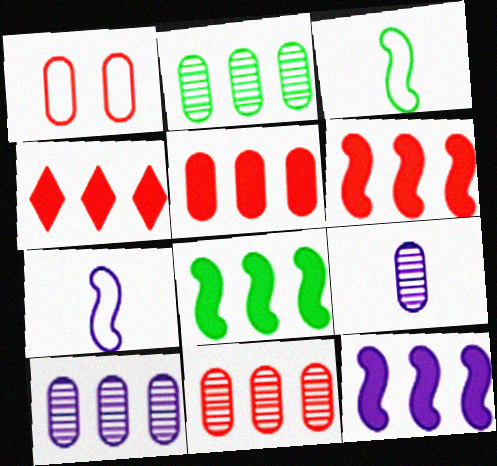[[2, 10, 11], 
[4, 5, 6], 
[6, 8, 12]]